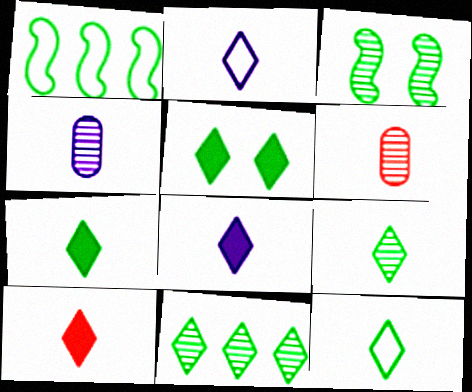[[2, 9, 10], 
[5, 11, 12], 
[7, 8, 10], 
[7, 9, 12]]